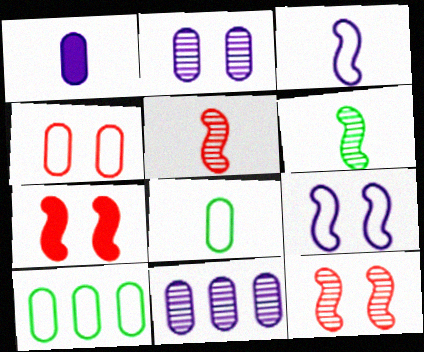[]